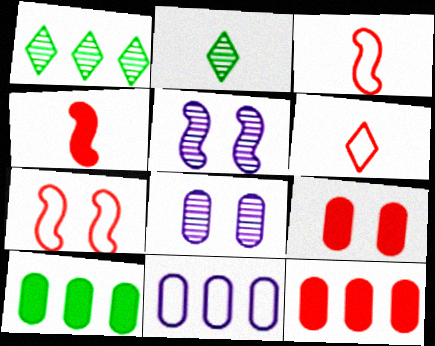[[5, 6, 10]]